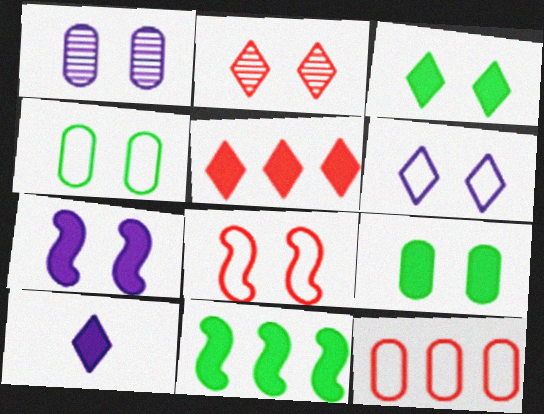[[1, 3, 8], 
[1, 6, 7], 
[2, 3, 6], 
[2, 4, 7], 
[3, 5, 10], 
[4, 6, 8]]